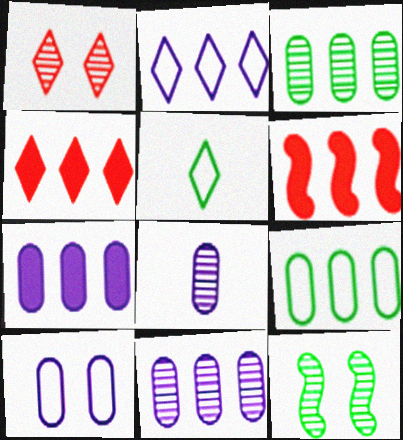[[2, 3, 6], 
[7, 8, 10]]